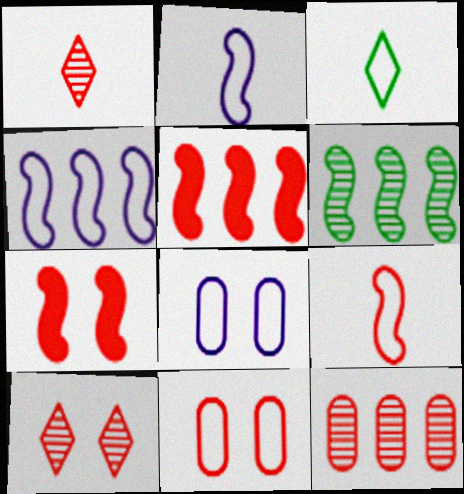[[1, 5, 11], 
[2, 6, 7], 
[3, 4, 11], 
[4, 5, 6], 
[7, 10, 11]]